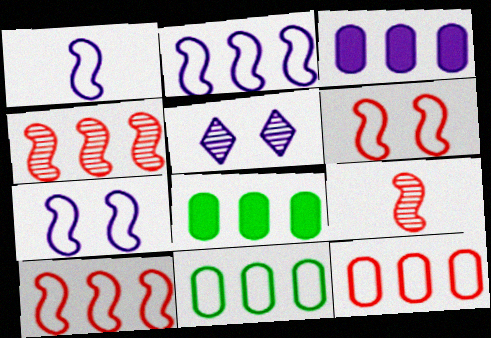[[1, 2, 7], 
[1, 3, 5]]